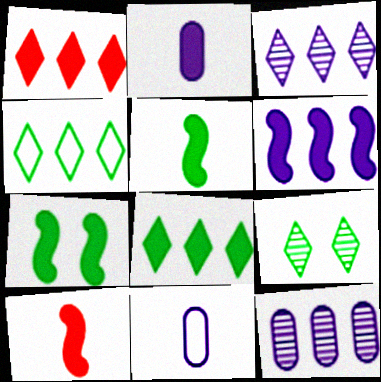[[1, 2, 7], 
[1, 3, 4], 
[6, 7, 10]]